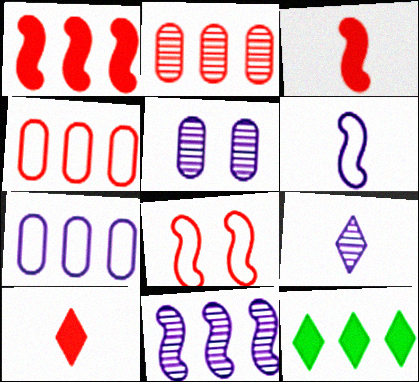[[2, 8, 10], 
[4, 11, 12], 
[5, 9, 11]]